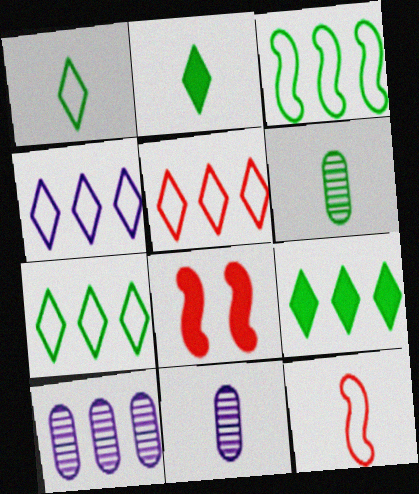[[1, 8, 10], 
[2, 11, 12], 
[4, 5, 7], 
[4, 6, 8], 
[7, 8, 11]]